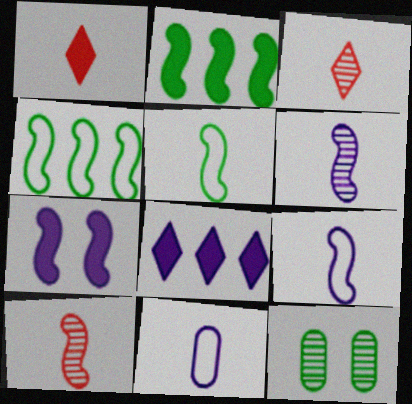[[4, 7, 10]]